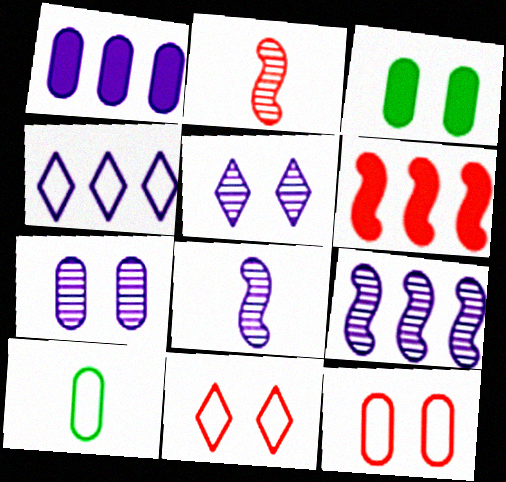[[1, 4, 9], 
[2, 3, 4], 
[3, 7, 12], 
[5, 6, 10]]